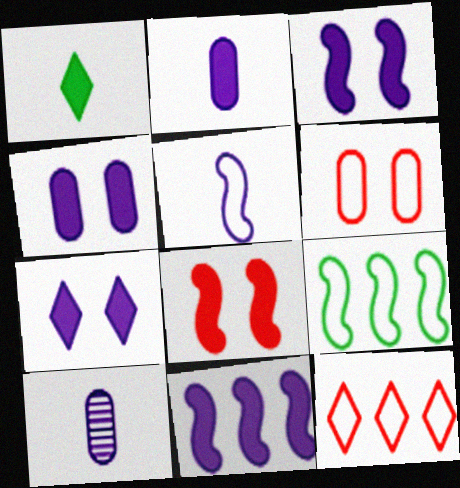[[2, 7, 11], 
[3, 4, 7]]